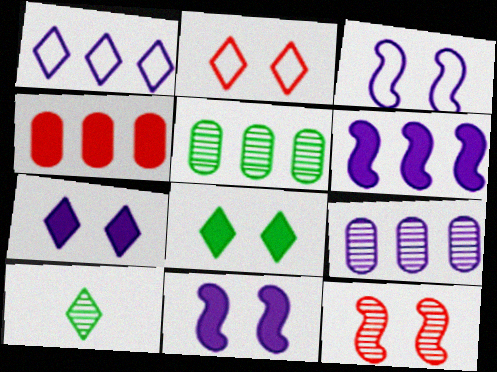[[1, 6, 9], 
[3, 4, 10], 
[9, 10, 12]]